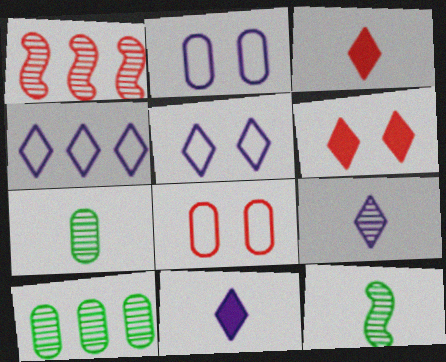[[1, 3, 8]]